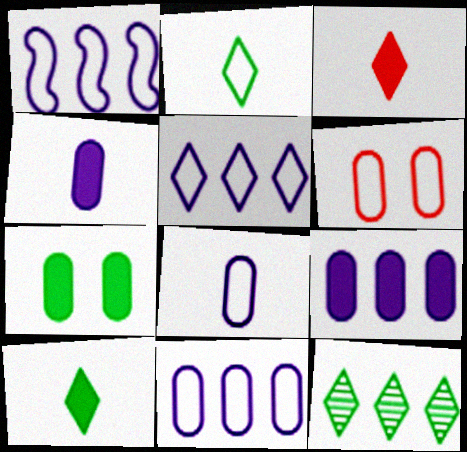[[1, 2, 6], 
[1, 5, 11]]